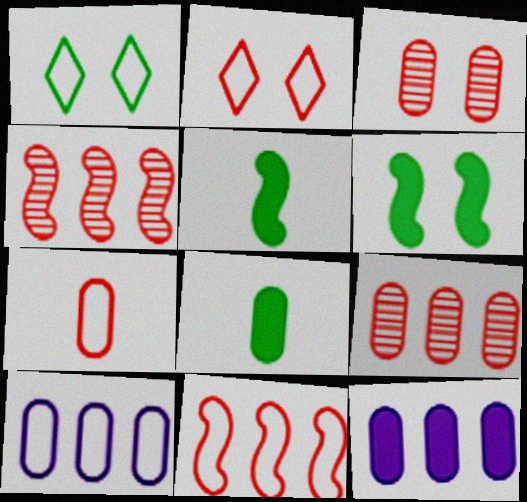[[2, 7, 11], 
[3, 8, 10]]